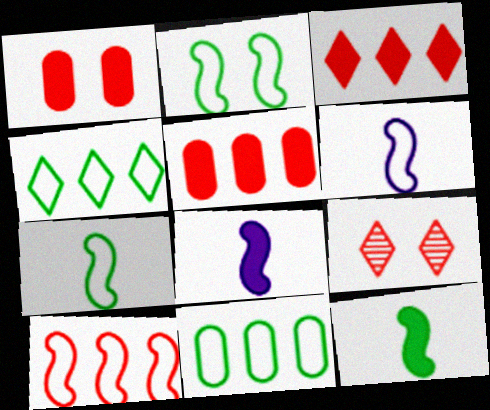[[2, 6, 10], 
[8, 9, 11]]